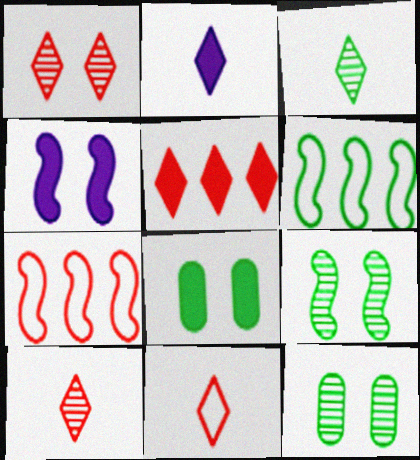[[1, 5, 11], 
[2, 3, 11], 
[2, 7, 12], 
[3, 6, 8]]